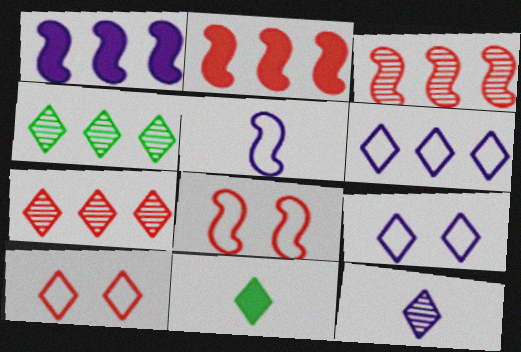[[7, 9, 11]]